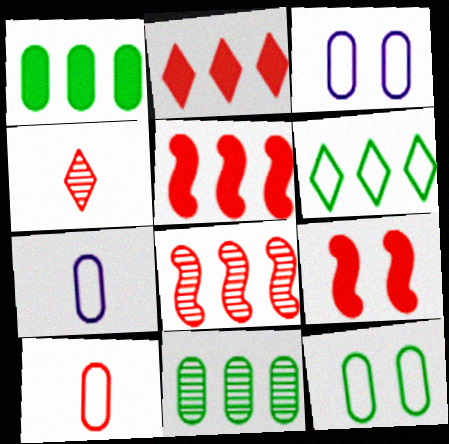[]